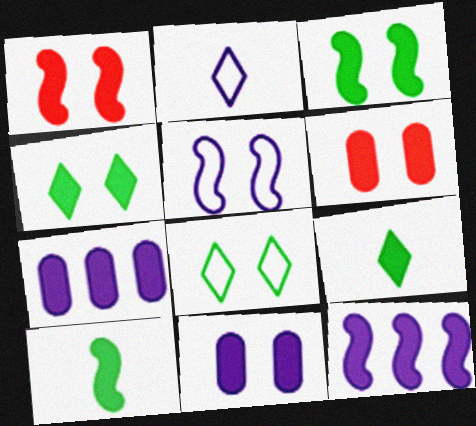[[1, 4, 11], 
[1, 7, 9], 
[1, 10, 12], 
[6, 9, 12]]